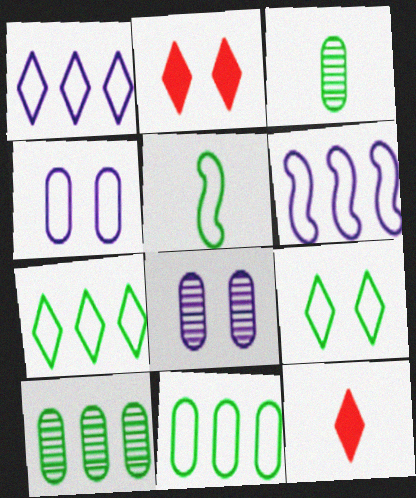[[2, 3, 6], 
[5, 9, 11]]